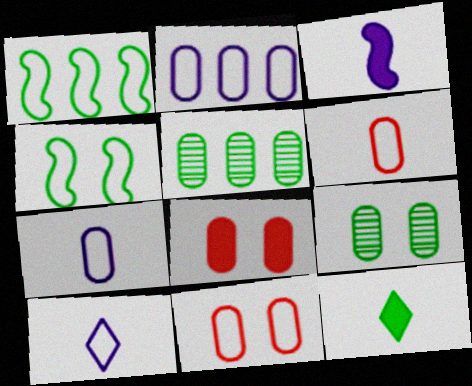[[1, 9, 12], 
[1, 10, 11], 
[4, 5, 12], 
[5, 7, 8]]